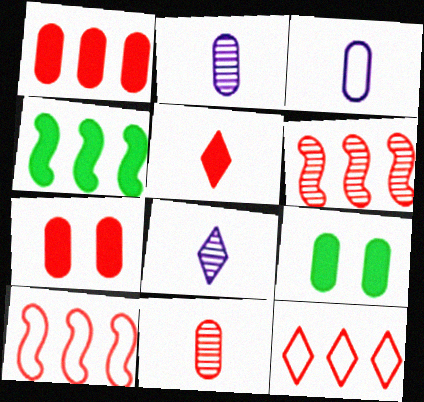[[1, 6, 12], 
[8, 9, 10]]